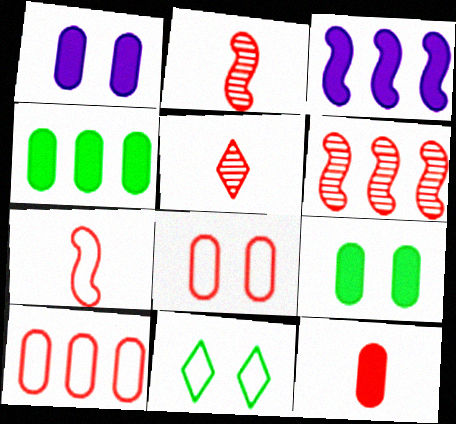[[1, 4, 12], 
[5, 7, 12]]